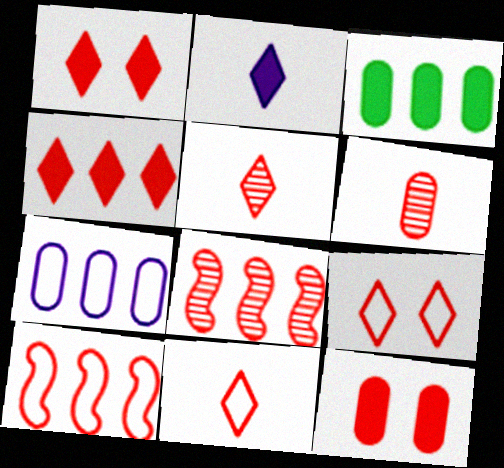[[1, 6, 10], 
[4, 5, 9], 
[5, 10, 12], 
[8, 11, 12]]